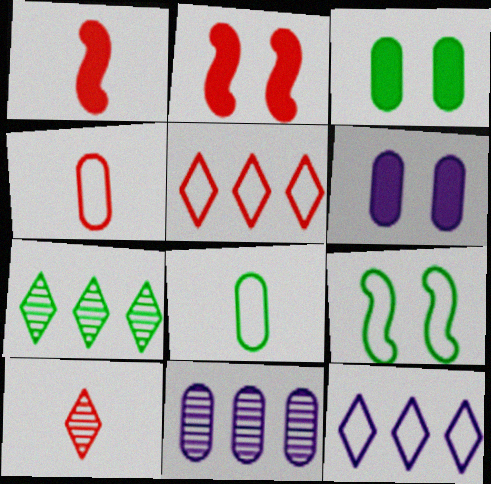[[1, 4, 10], 
[3, 4, 11], 
[4, 9, 12]]